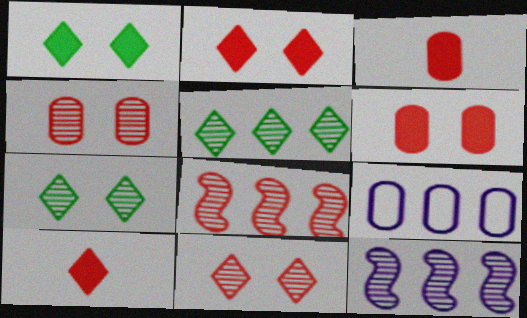[]